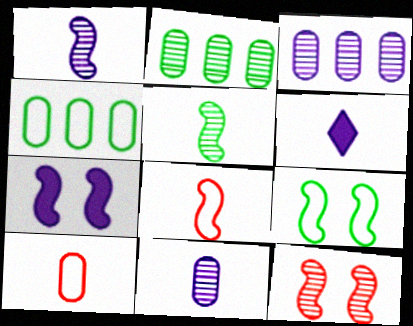[[4, 6, 12], 
[5, 6, 10], 
[7, 9, 12]]